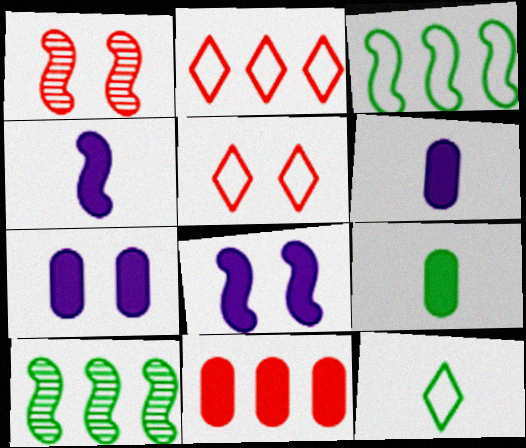[[1, 3, 4], 
[5, 6, 10], 
[7, 9, 11]]